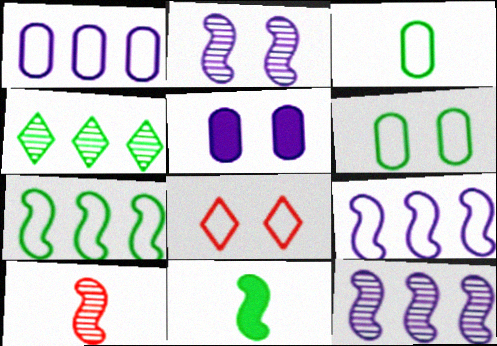[[3, 8, 9], 
[4, 6, 11]]